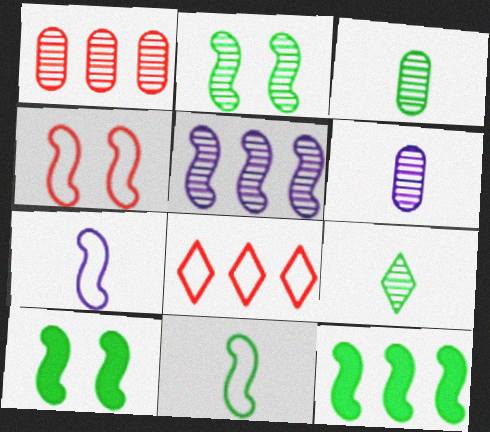[[2, 11, 12], 
[6, 8, 10]]